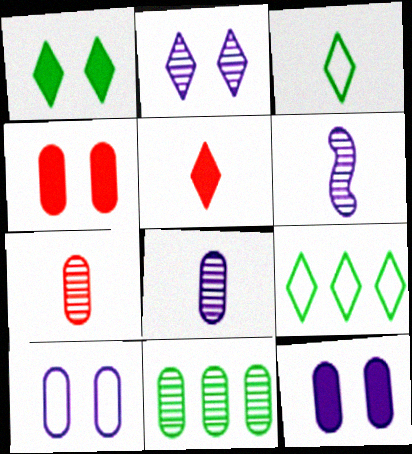[[2, 5, 9], 
[4, 6, 9]]